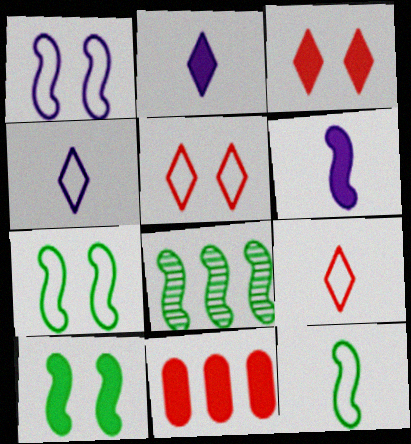[[2, 10, 11], 
[8, 10, 12]]